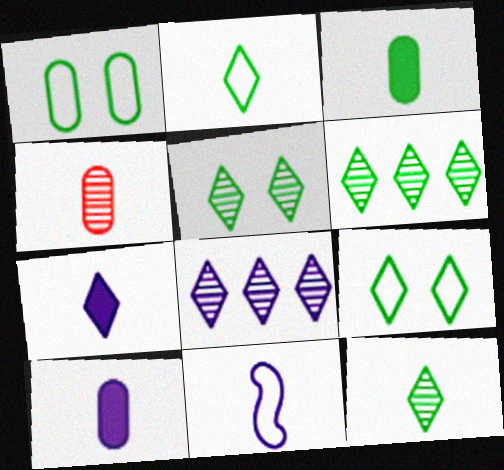[[5, 6, 12]]